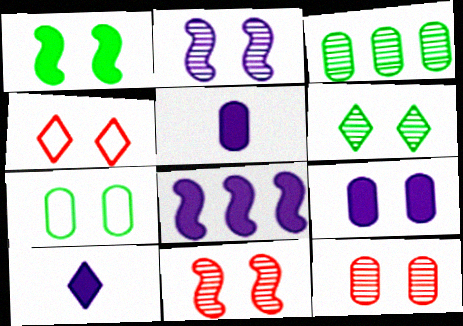[[1, 6, 7], 
[2, 6, 12], 
[7, 9, 12], 
[8, 9, 10]]